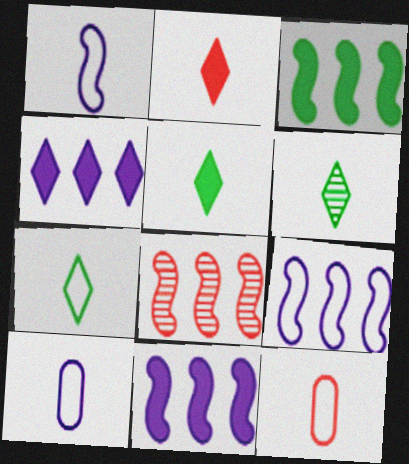[[1, 7, 12], 
[3, 8, 9], 
[5, 6, 7]]